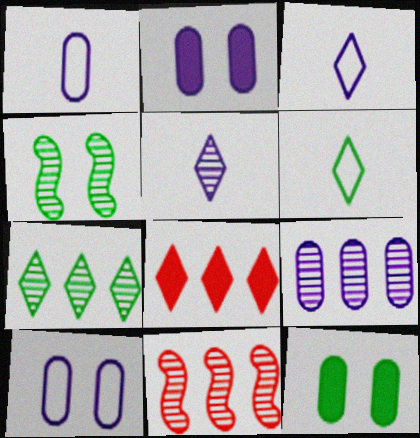[[1, 2, 9], 
[1, 4, 8], 
[2, 6, 11], 
[3, 11, 12], 
[7, 9, 11]]